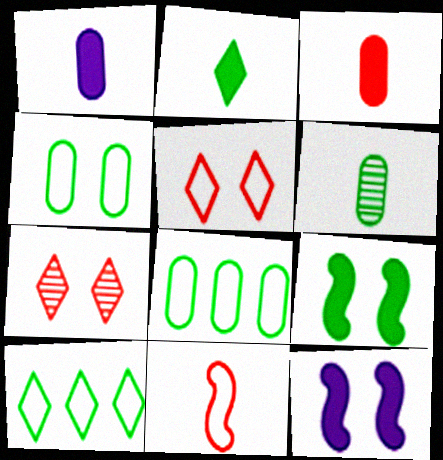[[4, 7, 12], 
[6, 9, 10]]